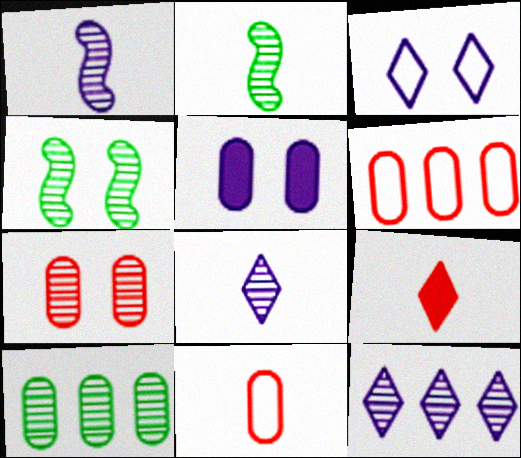[[2, 7, 12], 
[5, 10, 11]]